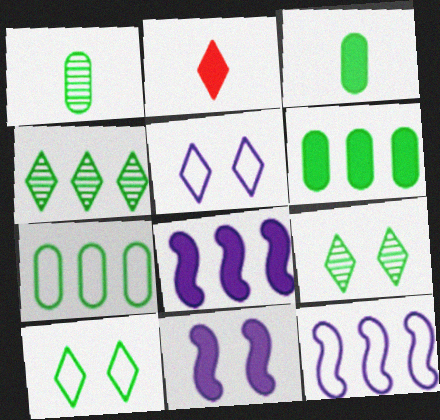[[2, 4, 5], 
[2, 6, 11]]